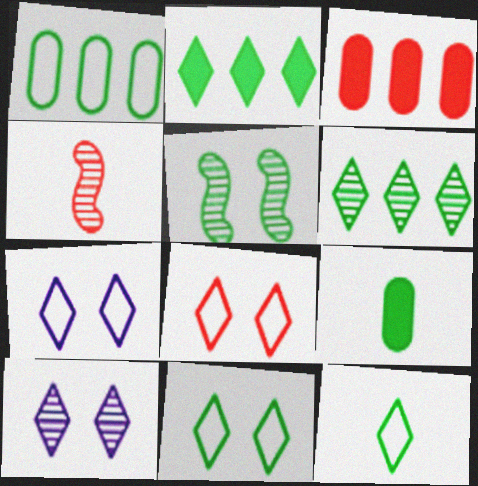[[3, 4, 8], 
[7, 8, 11]]